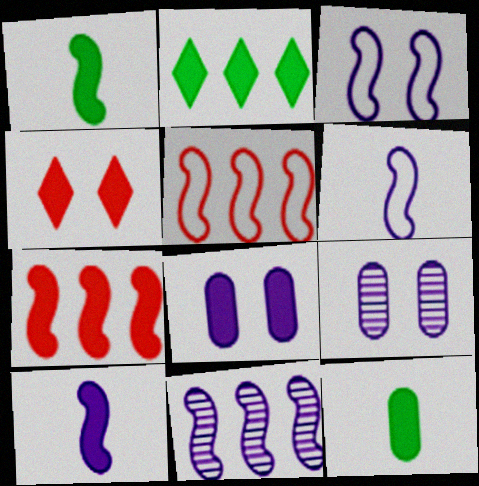[[3, 10, 11]]